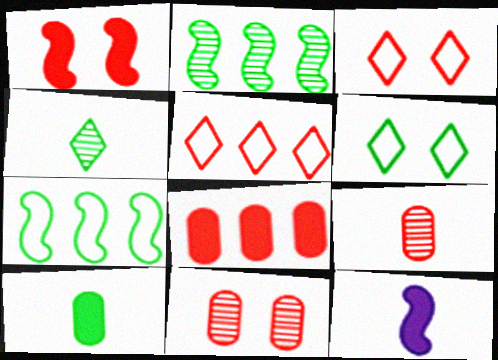[[1, 3, 11], 
[1, 5, 9], 
[2, 6, 10]]